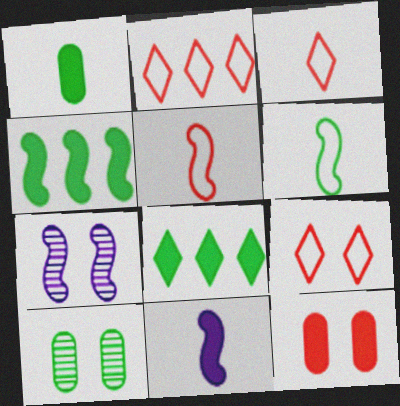[[1, 2, 7], 
[2, 3, 9], 
[2, 10, 11], 
[4, 5, 7], 
[6, 8, 10], 
[8, 11, 12]]